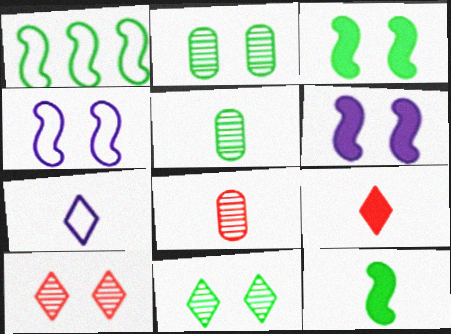[[7, 8, 12]]